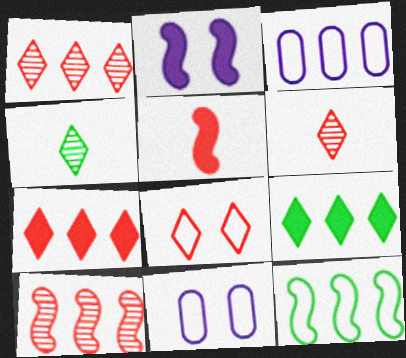[[3, 9, 10], 
[6, 7, 8]]